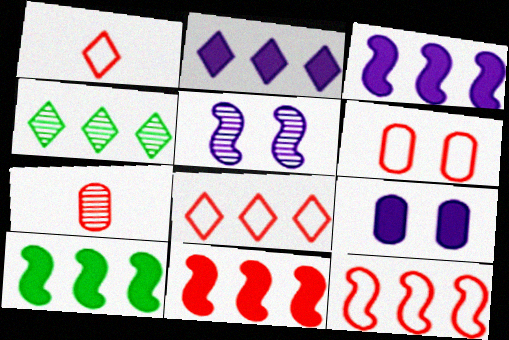[[1, 6, 12], 
[2, 4, 8], 
[3, 10, 11], 
[4, 5, 7]]